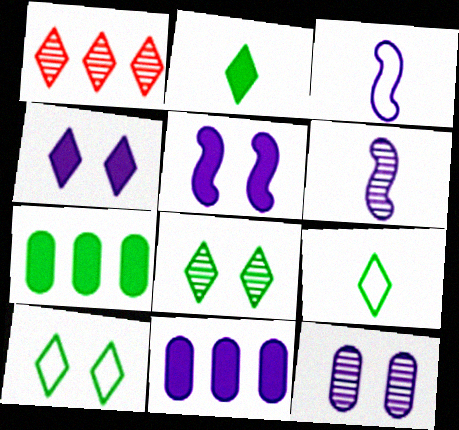[[1, 4, 9]]